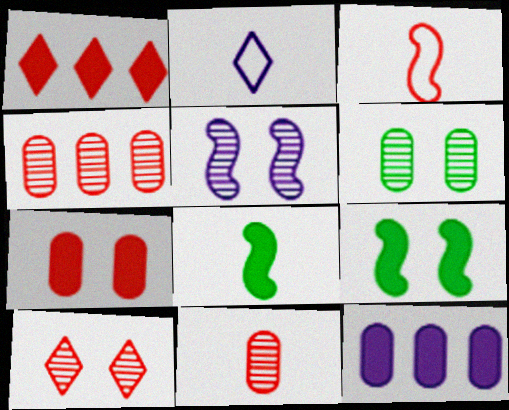[[2, 4, 9], 
[2, 5, 12], 
[2, 8, 11], 
[5, 6, 10]]